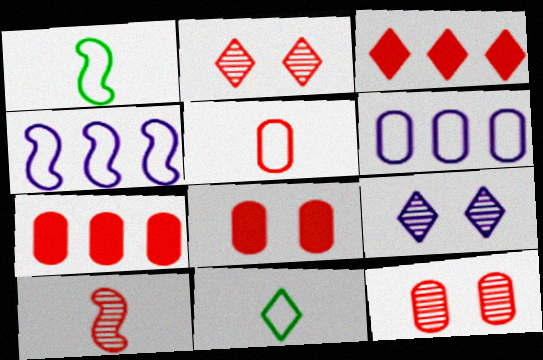[[1, 7, 9], 
[3, 9, 11], 
[5, 7, 12]]